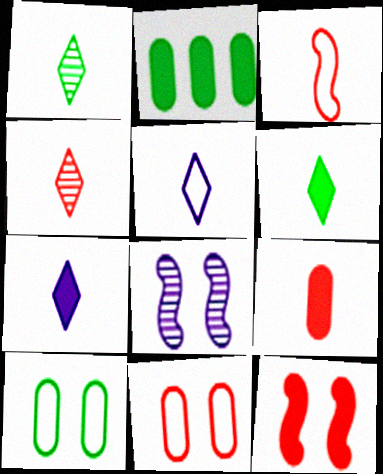[[2, 7, 12], 
[3, 4, 9], 
[4, 5, 6]]